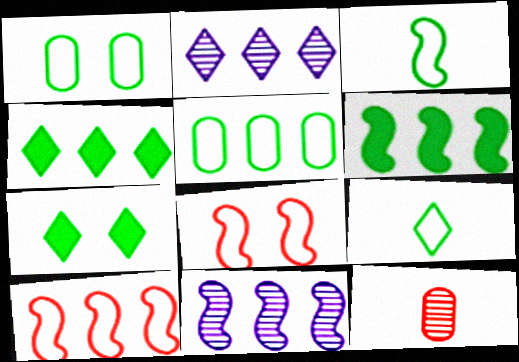[[6, 10, 11]]